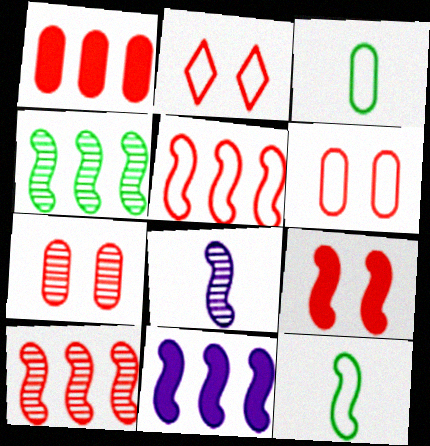[[2, 7, 9], 
[4, 5, 11]]